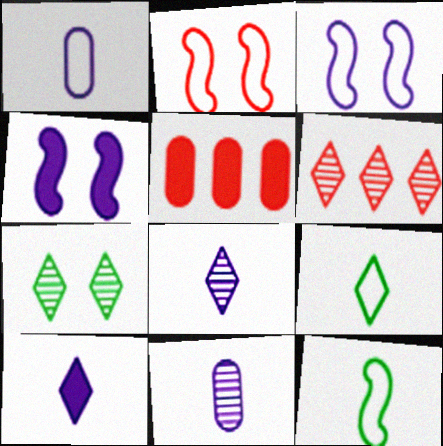[[6, 7, 8]]